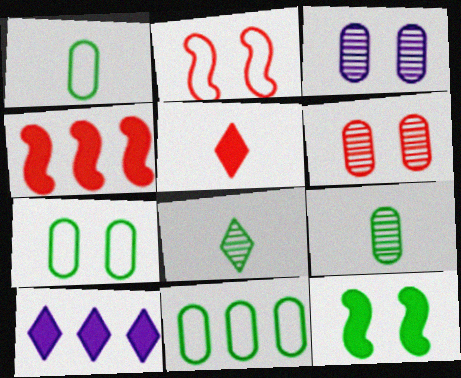[[1, 7, 11], 
[2, 9, 10], 
[8, 11, 12]]